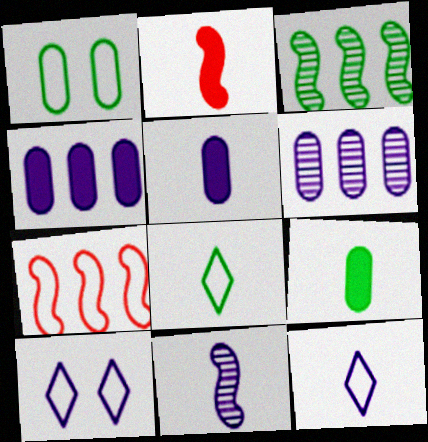[[1, 7, 12], 
[4, 10, 11], 
[5, 11, 12]]